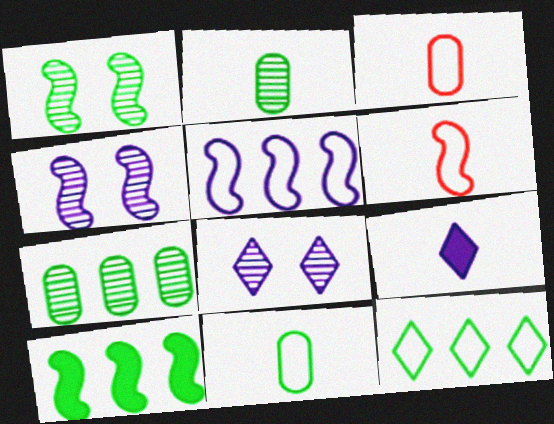[[2, 6, 9], 
[3, 8, 10], 
[4, 6, 10], 
[7, 10, 12]]